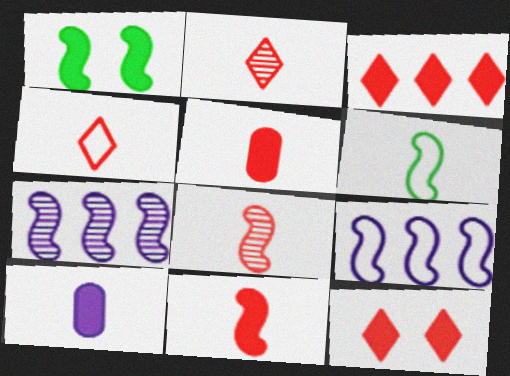[[1, 3, 10], 
[1, 8, 9], 
[2, 6, 10], 
[4, 5, 8]]